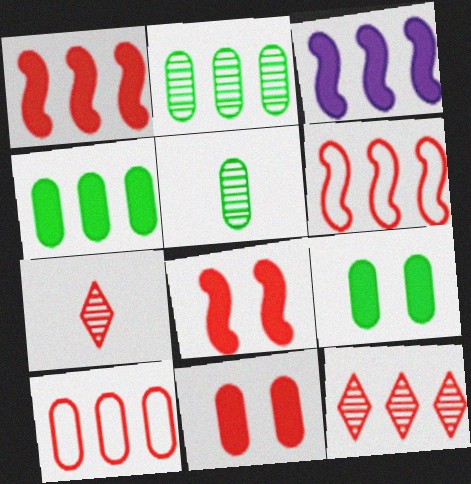[[1, 10, 12], 
[6, 7, 11], 
[7, 8, 10]]